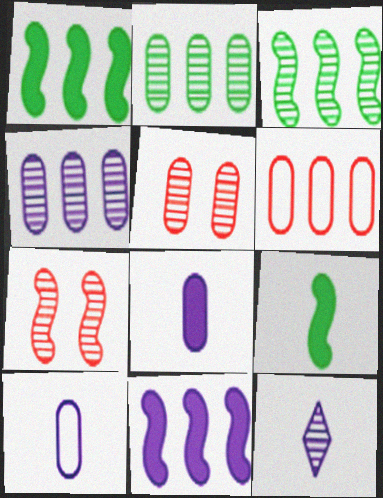[[2, 7, 12], 
[3, 5, 12]]